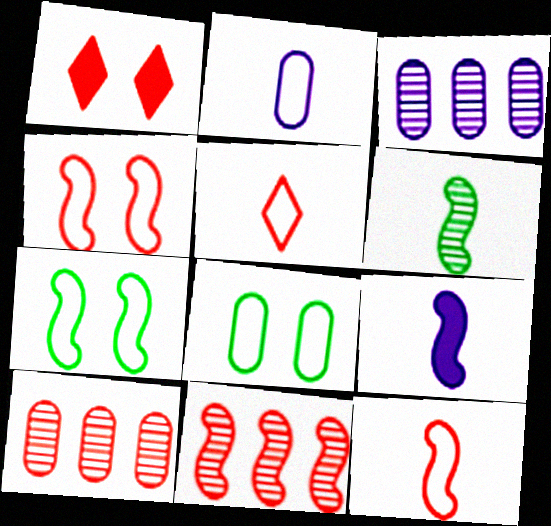[[1, 10, 12], 
[6, 9, 12], 
[7, 9, 11]]